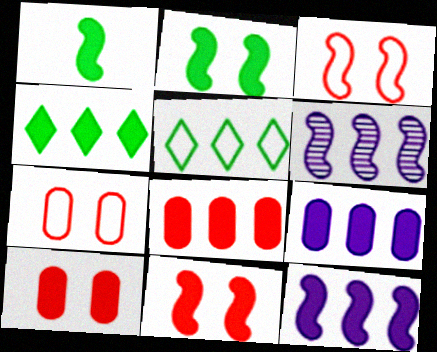[[1, 3, 6], 
[1, 11, 12], 
[4, 8, 12], 
[5, 6, 8]]